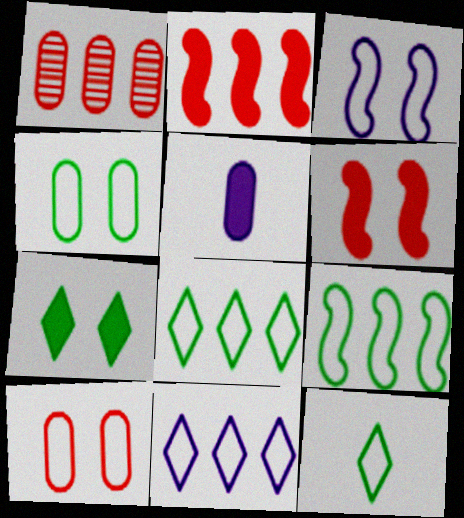[[1, 4, 5], 
[2, 5, 7], 
[4, 9, 12]]